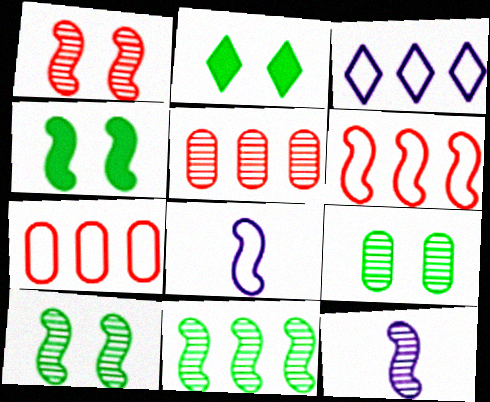[[1, 11, 12], 
[2, 5, 8], 
[2, 7, 12], 
[4, 6, 12]]